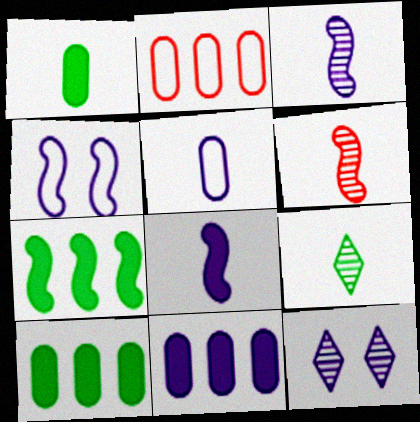[[4, 6, 7]]